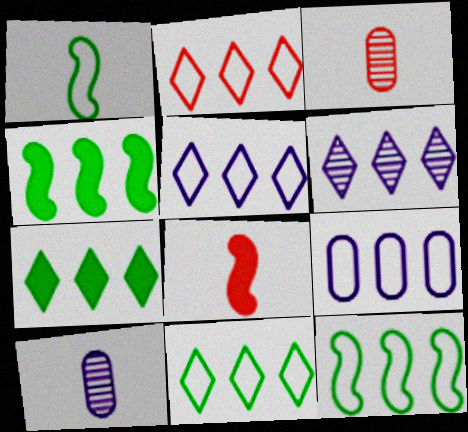[[2, 5, 11], 
[2, 6, 7], 
[2, 9, 12]]